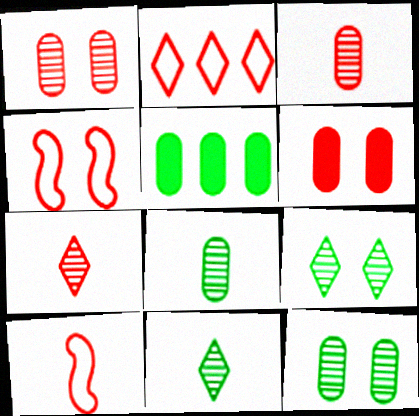[]